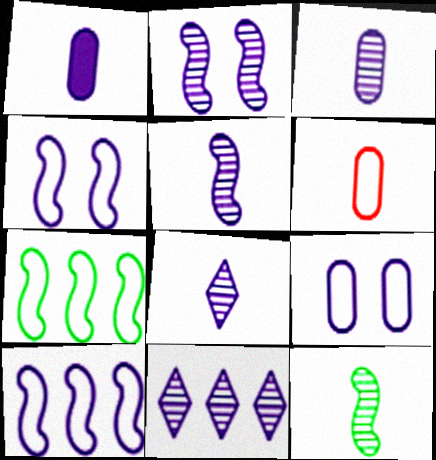[[1, 4, 11], 
[2, 3, 11], 
[3, 5, 8]]